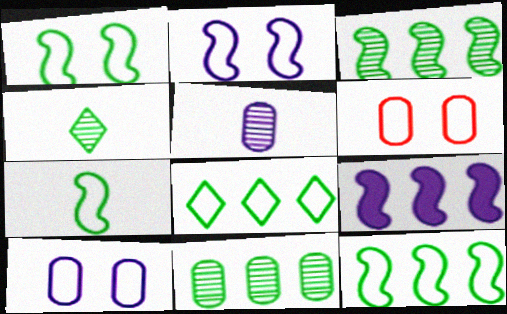[[1, 7, 12], 
[4, 6, 9]]